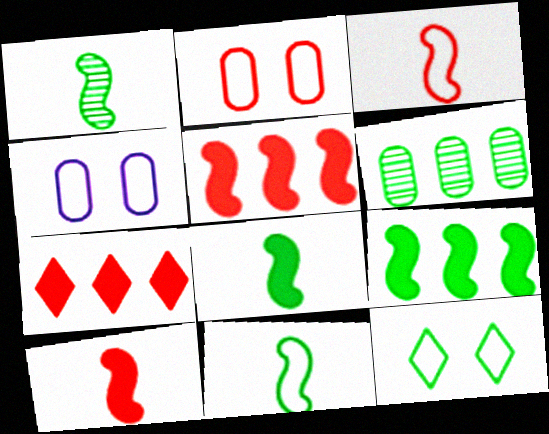[[1, 4, 7], 
[1, 8, 11], 
[6, 8, 12]]